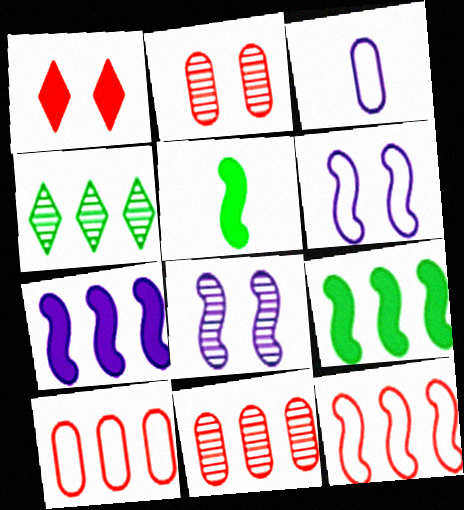[[4, 7, 10], 
[5, 8, 12]]